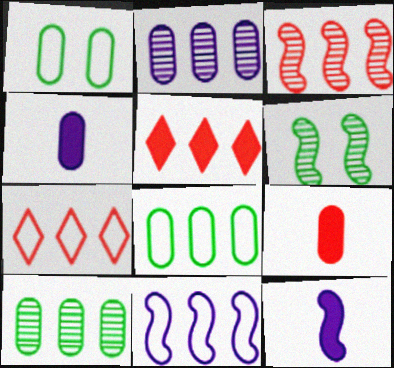[[1, 2, 9], 
[4, 6, 7], 
[5, 10, 11], 
[7, 8, 11]]